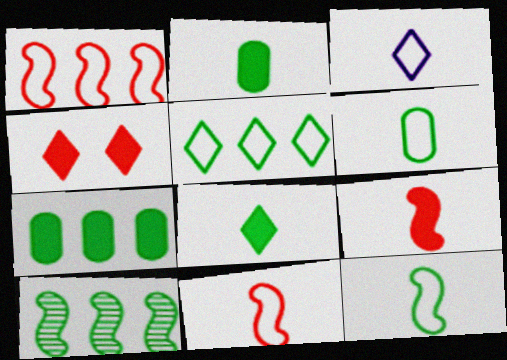[[3, 6, 11], 
[5, 7, 10]]